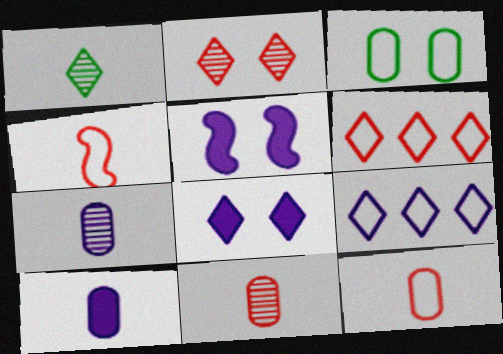[[1, 4, 10], 
[1, 6, 8], 
[2, 3, 5], 
[3, 4, 9], 
[5, 7, 9]]